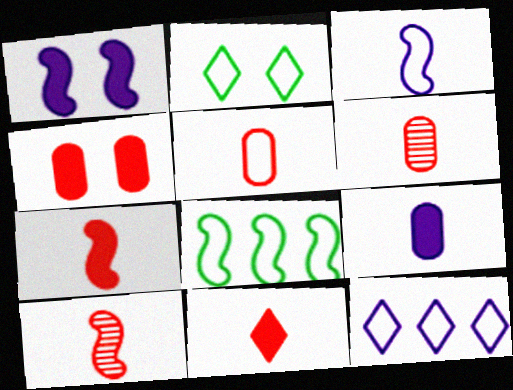[[1, 8, 10], 
[5, 10, 11]]